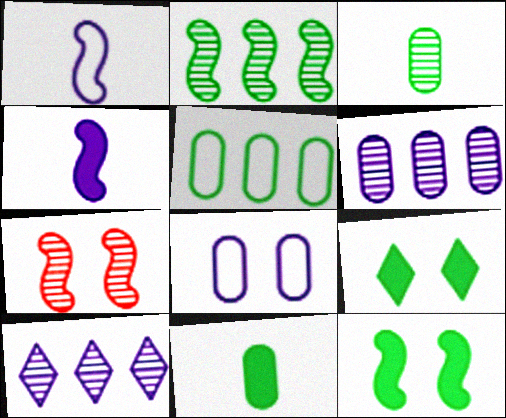[[3, 7, 10], 
[4, 8, 10], 
[7, 8, 9]]